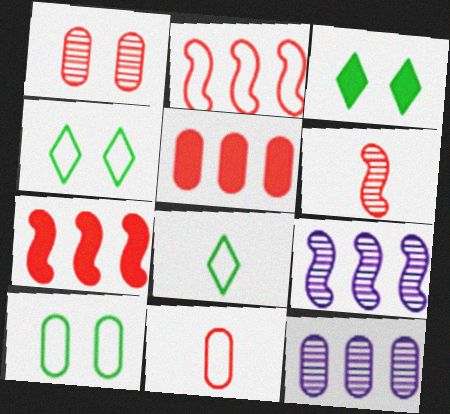[[1, 5, 11], 
[3, 9, 11]]